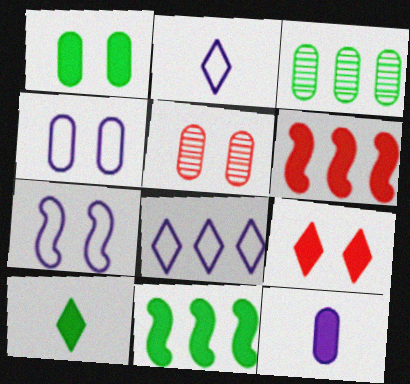[[1, 4, 5], 
[1, 10, 11], 
[2, 5, 11], 
[3, 6, 8], 
[9, 11, 12]]